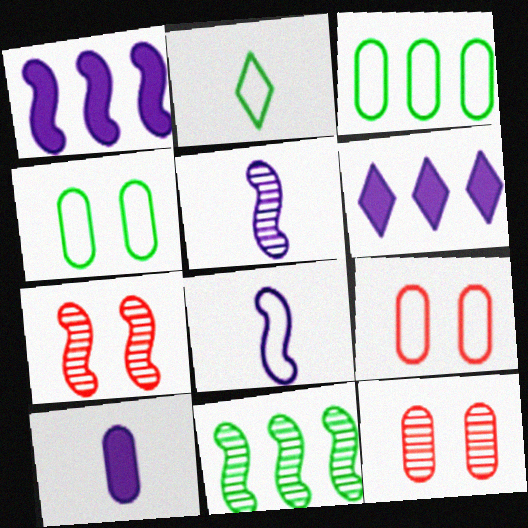[[1, 2, 12], 
[3, 10, 12], 
[5, 7, 11]]